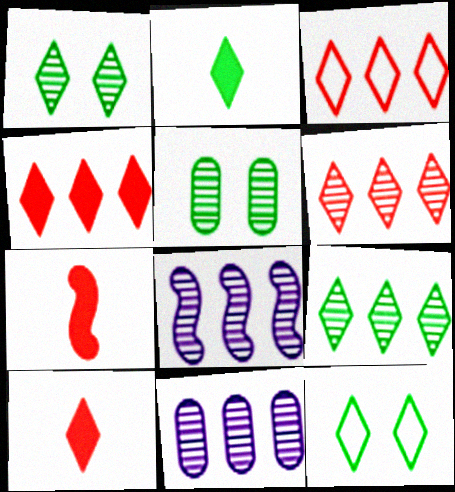[[2, 9, 12], 
[3, 4, 6], 
[7, 11, 12]]